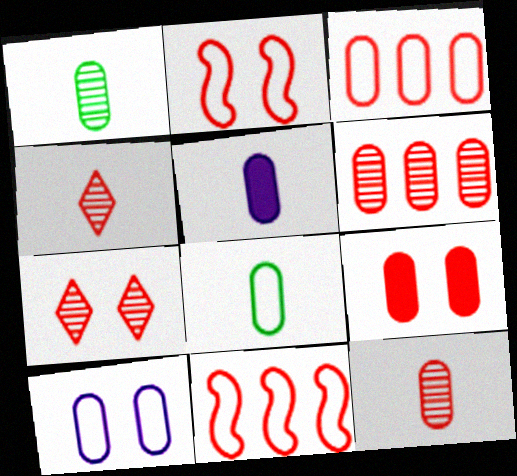[[2, 7, 9], 
[3, 8, 10], 
[3, 9, 12], 
[4, 9, 11], 
[5, 8, 12]]